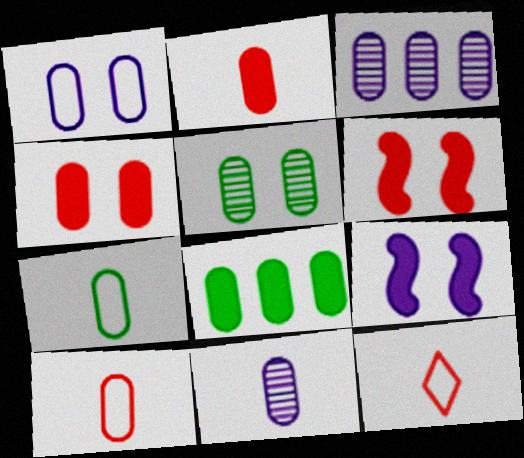[[1, 4, 5], 
[2, 7, 11], 
[3, 4, 7], 
[5, 7, 8]]